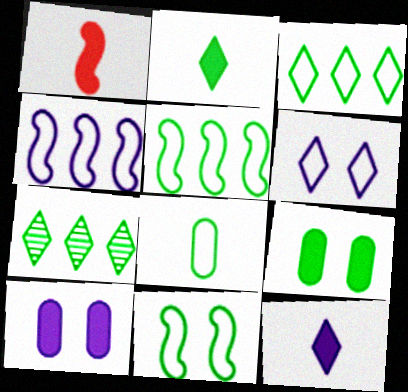[[3, 8, 11]]